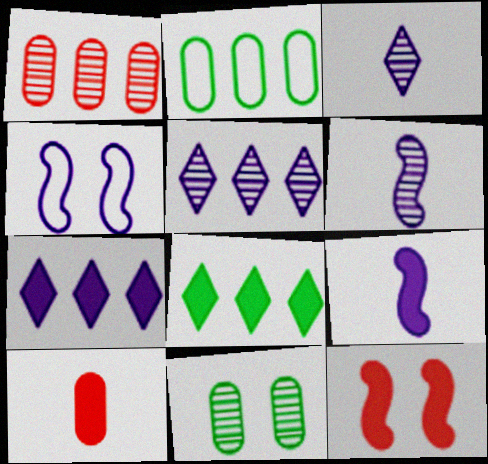[[2, 3, 12]]